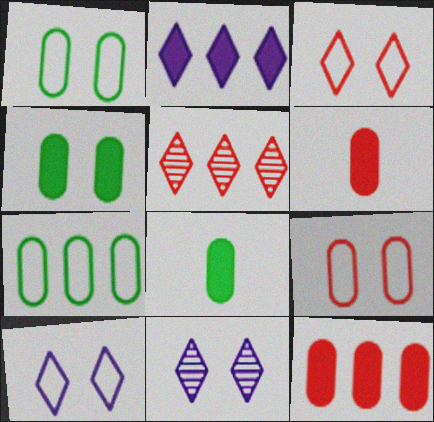[]